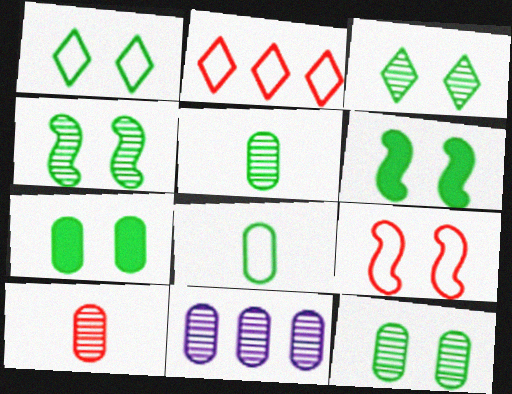[[1, 4, 7], 
[1, 6, 12], 
[3, 4, 12], 
[10, 11, 12]]